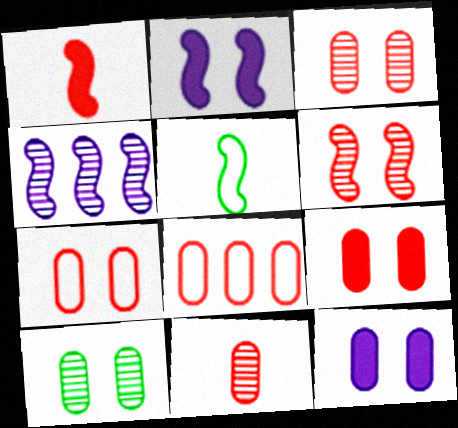[[3, 7, 9], 
[7, 10, 12], 
[8, 9, 11]]